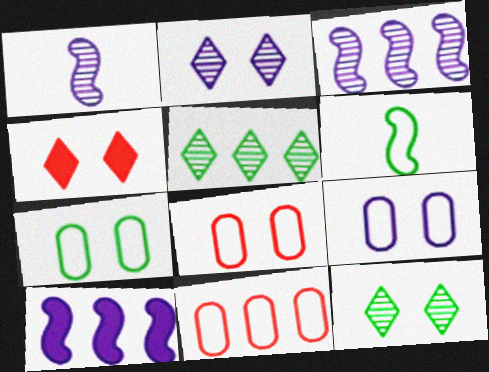[[5, 10, 11], 
[7, 8, 9]]